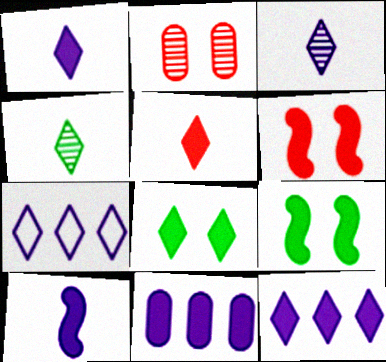[[5, 8, 12], 
[5, 9, 11]]